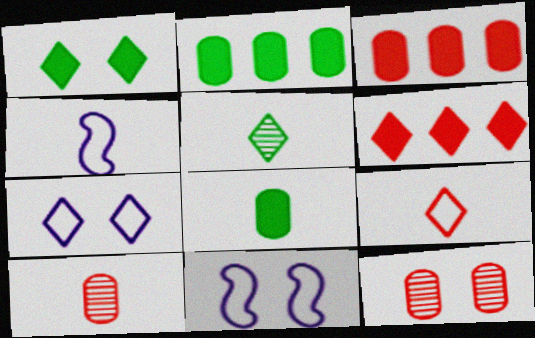[[1, 11, 12], 
[3, 5, 11], 
[5, 6, 7]]